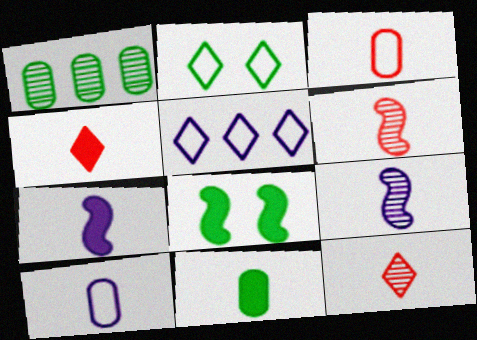[[3, 4, 6], 
[4, 7, 11]]